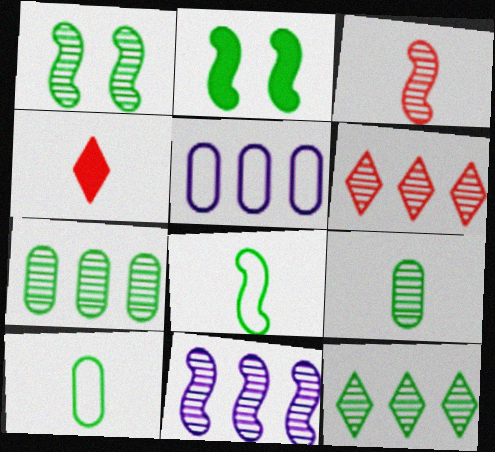[[1, 3, 11], 
[1, 4, 5], 
[1, 9, 12], 
[2, 10, 12], 
[6, 7, 11]]